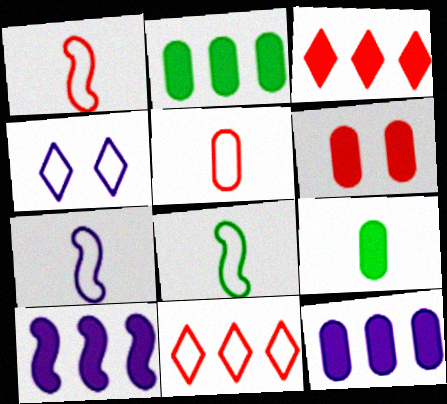[[1, 7, 8], 
[2, 3, 10], 
[6, 9, 12]]